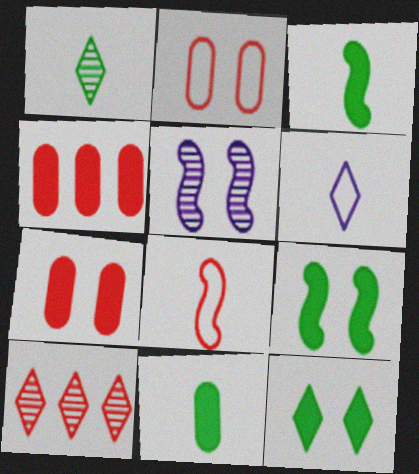[[2, 5, 12], 
[6, 10, 12], 
[7, 8, 10]]